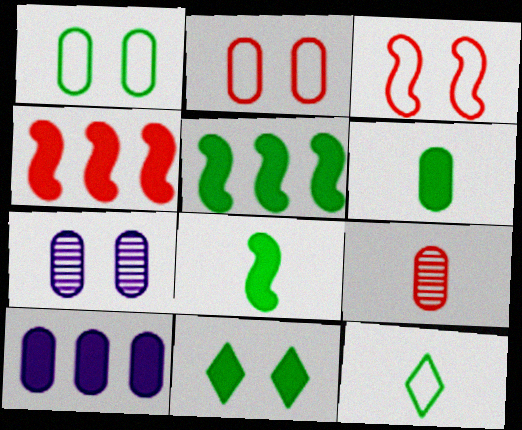[[1, 9, 10], 
[3, 7, 11], 
[4, 7, 12], 
[5, 6, 11]]